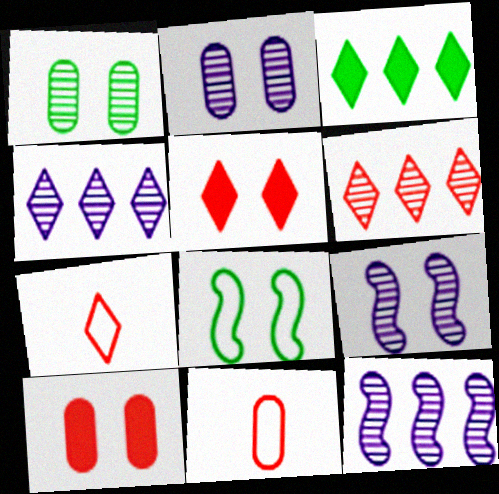[[2, 5, 8], 
[3, 9, 11], 
[5, 6, 7]]